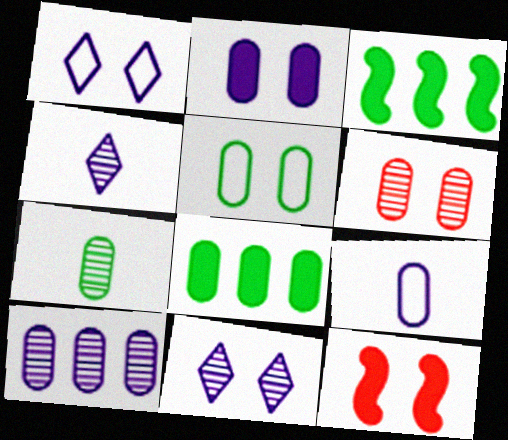[[2, 5, 6], 
[2, 9, 10], 
[5, 7, 8], 
[5, 11, 12], 
[6, 7, 10], 
[6, 8, 9]]